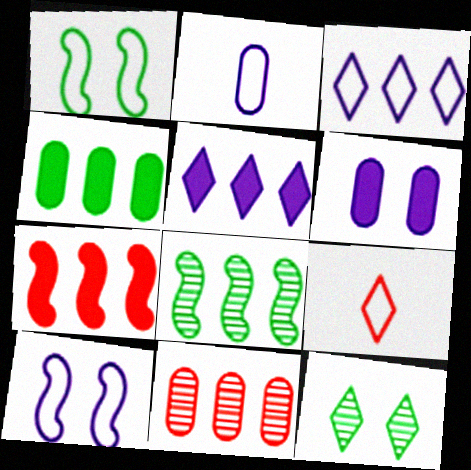[[2, 3, 10], 
[2, 7, 12], 
[4, 5, 7], 
[5, 9, 12], 
[6, 8, 9]]